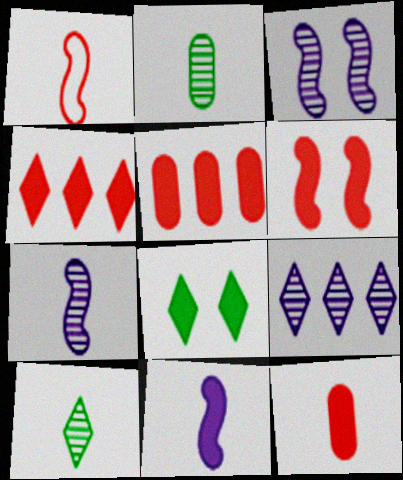[[4, 6, 12], 
[5, 8, 11]]